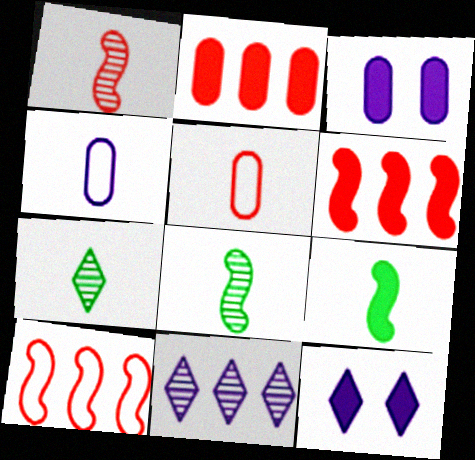[[2, 9, 12], 
[3, 7, 10]]